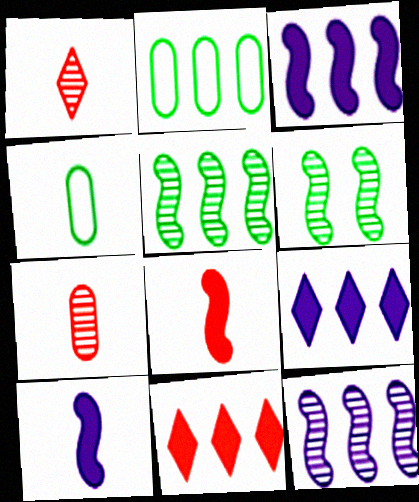[[1, 4, 10], 
[2, 11, 12]]